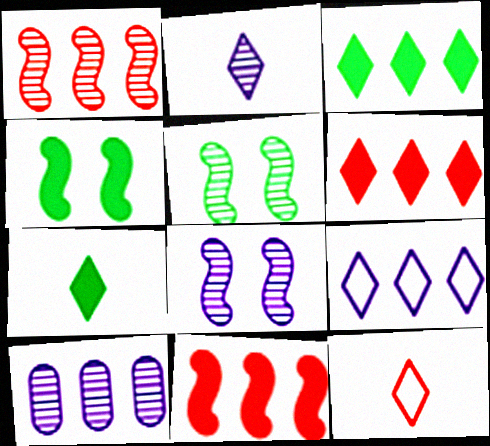[[2, 7, 12], 
[2, 8, 10], 
[4, 10, 12]]